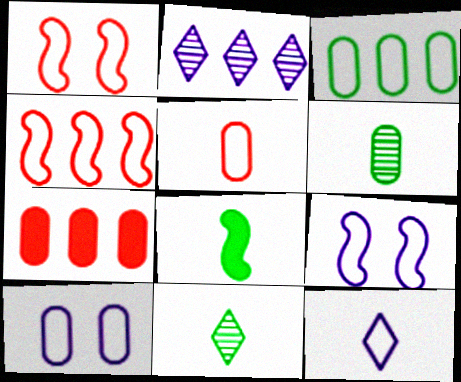[[1, 3, 12], 
[3, 5, 10], 
[6, 7, 10], 
[7, 9, 11]]